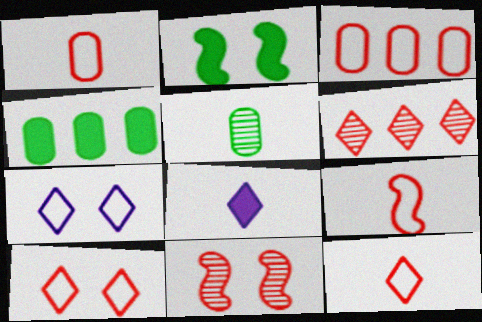[[1, 9, 12], 
[3, 9, 10], 
[5, 8, 9]]